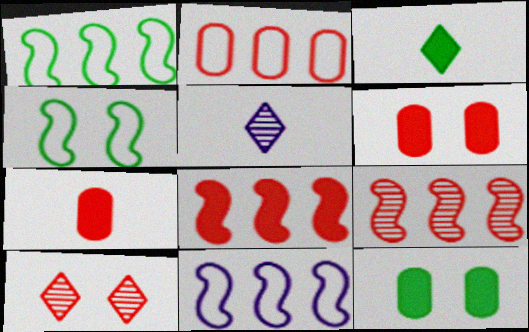[[1, 5, 6]]